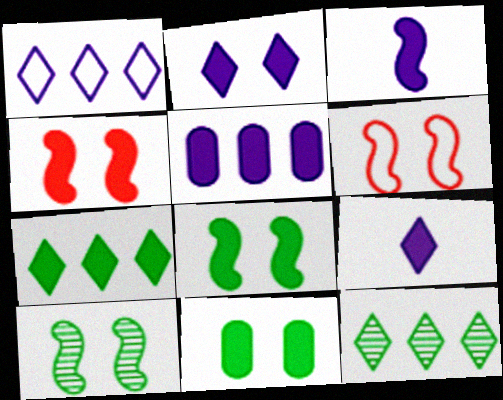[[2, 3, 5], 
[2, 4, 11]]